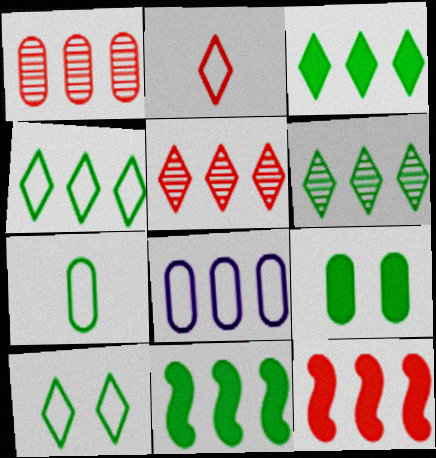[[3, 4, 6], 
[5, 8, 11], 
[6, 8, 12]]